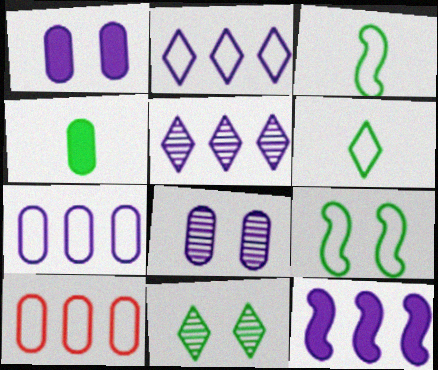[[4, 8, 10], 
[5, 7, 12]]